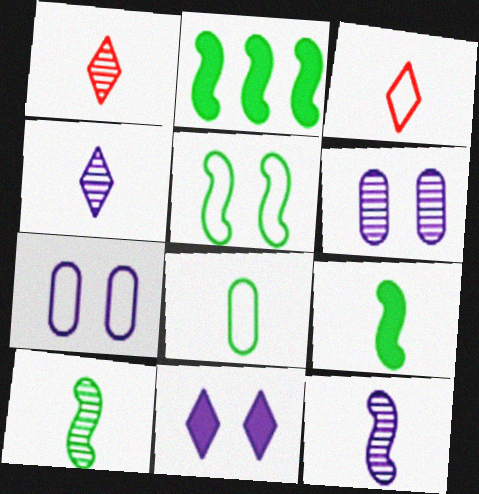[[1, 2, 7], 
[2, 3, 6], 
[2, 5, 10]]